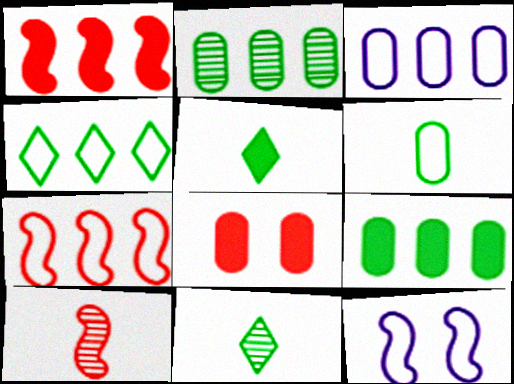[[3, 4, 7]]